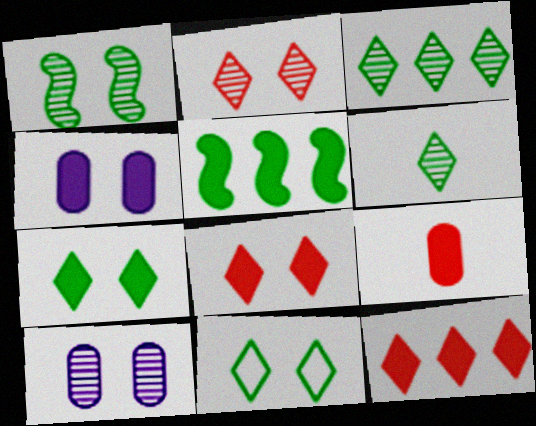[[1, 2, 10]]